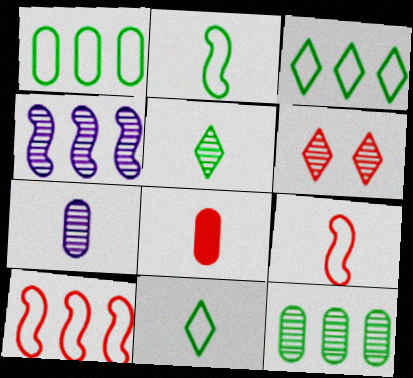[[6, 8, 10]]